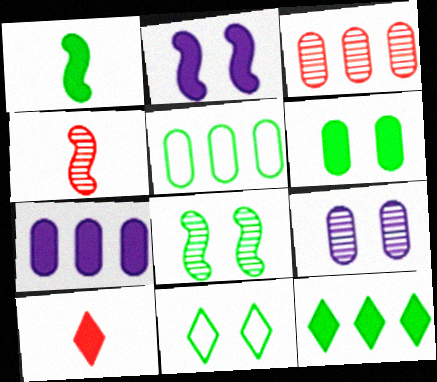[[1, 6, 12], 
[3, 5, 7], 
[4, 7, 11], 
[6, 8, 11]]